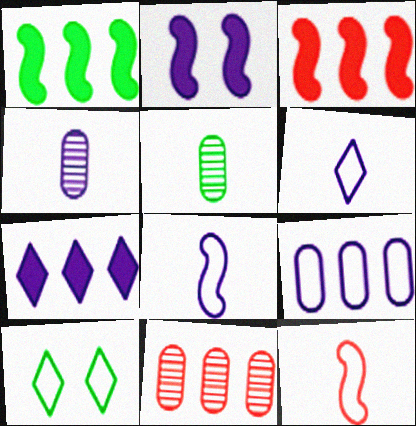[[1, 5, 10], 
[3, 4, 10], 
[9, 10, 12]]